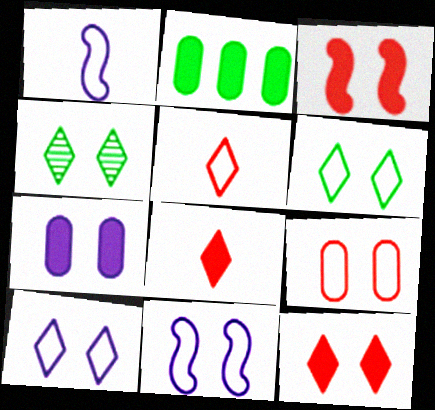[[4, 10, 12], 
[6, 9, 11]]